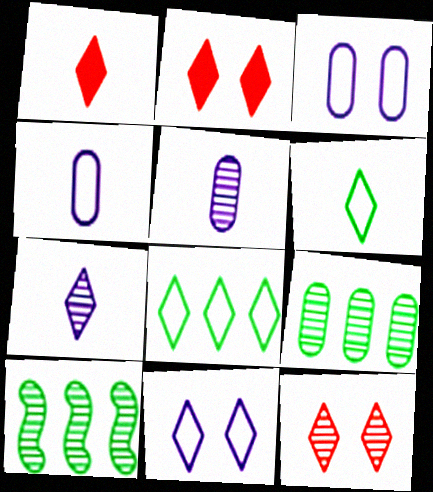[[1, 3, 10], 
[1, 6, 7], 
[2, 4, 10], 
[2, 7, 8], 
[5, 10, 12]]